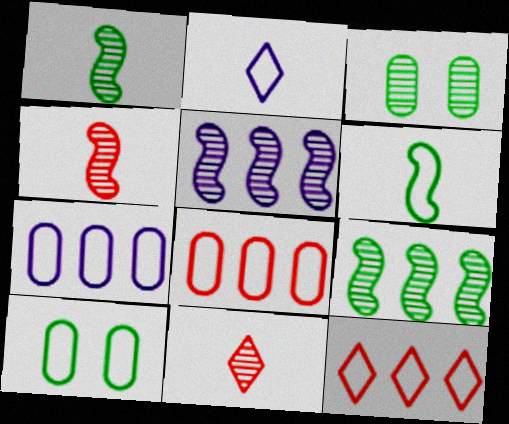[[3, 5, 11]]